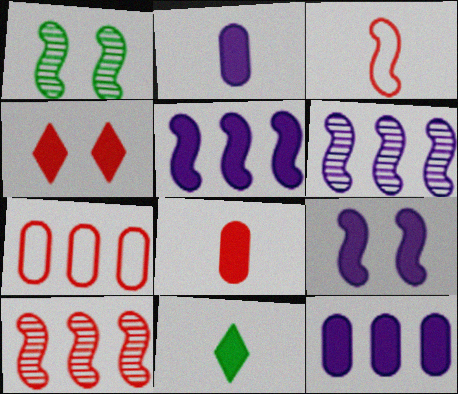[[1, 3, 5]]